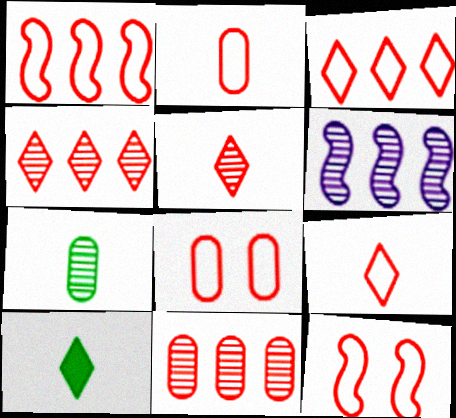[[1, 8, 9], 
[2, 3, 12], 
[6, 8, 10]]